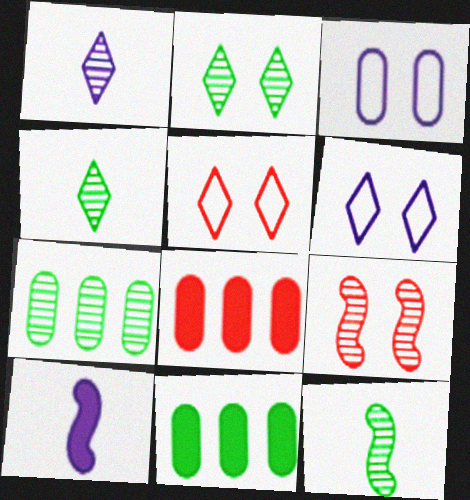[[1, 7, 9], 
[2, 7, 12], 
[5, 7, 10], 
[6, 8, 12]]